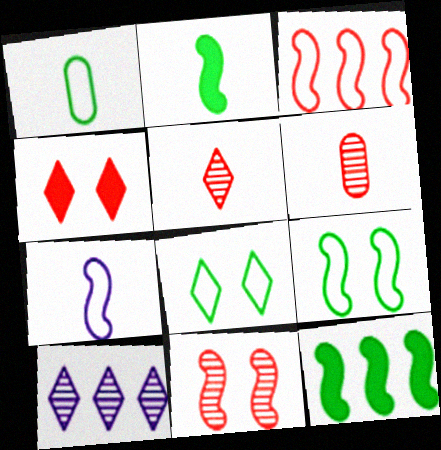[[3, 4, 6], 
[3, 7, 9], 
[7, 11, 12]]